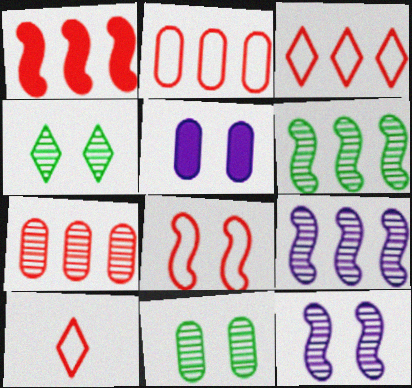[[1, 3, 7], 
[2, 8, 10], 
[4, 5, 8], 
[5, 6, 10]]